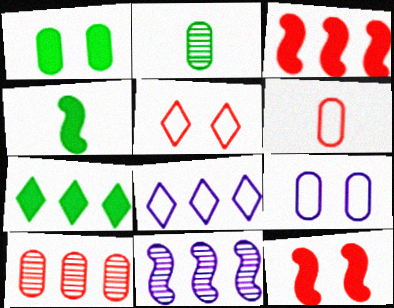[[1, 4, 7], 
[2, 8, 12]]